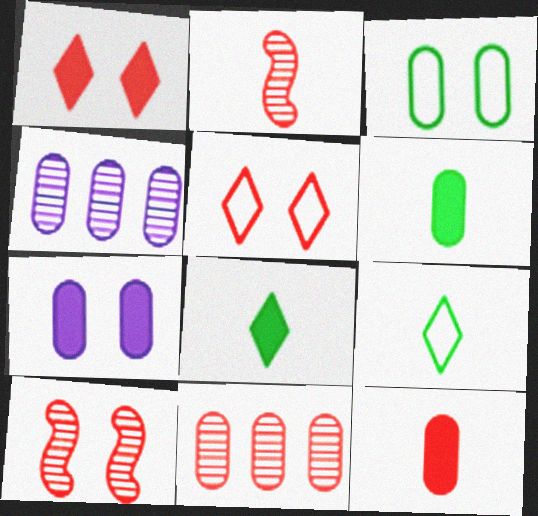[[3, 4, 12]]